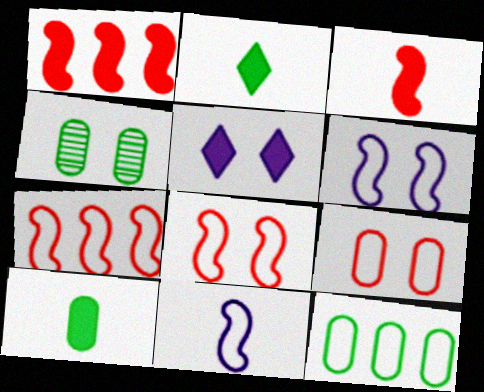[[1, 5, 10], 
[4, 5, 8], 
[4, 10, 12]]